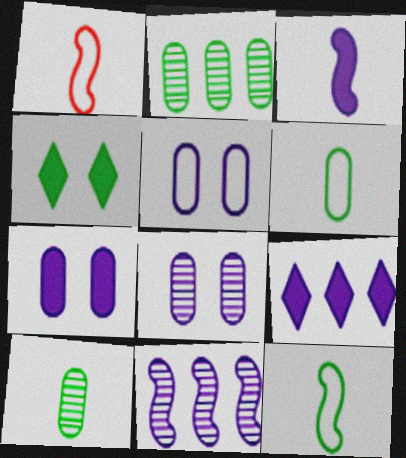[[2, 4, 12], 
[3, 7, 9], 
[5, 7, 8]]